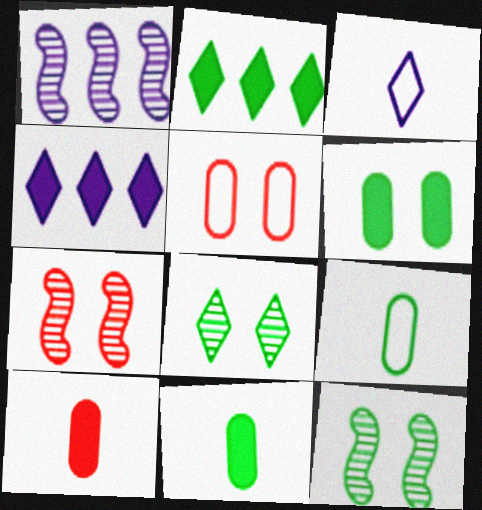[[2, 9, 12], 
[4, 7, 9]]